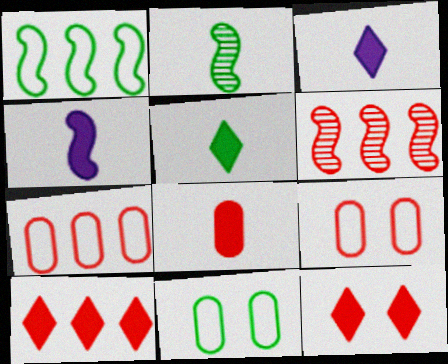[[3, 6, 11], 
[4, 5, 8], 
[6, 7, 10]]